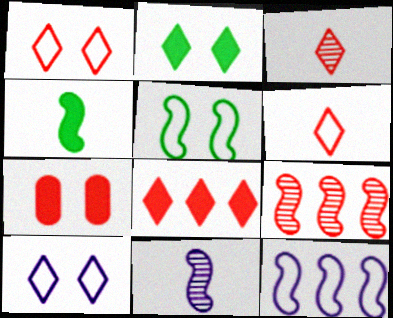[[1, 3, 8], 
[6, 7, 9]]